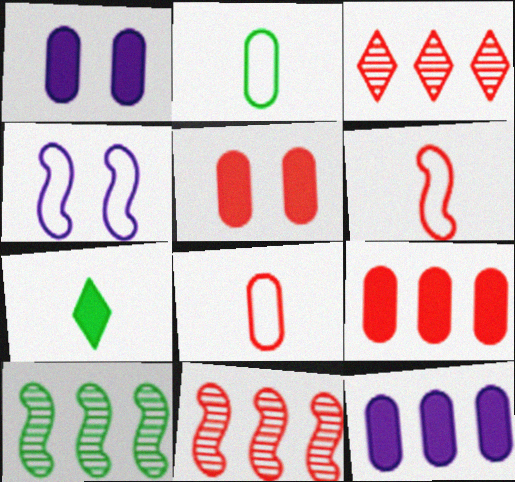[[3, 5, 6]]